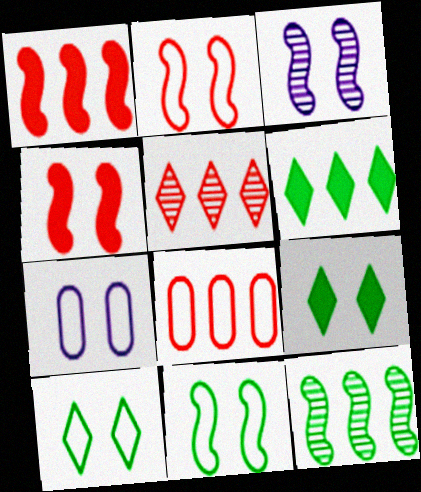[[1, 5, 8], 
[2, 7, 10], 
[3, 4, 11]]